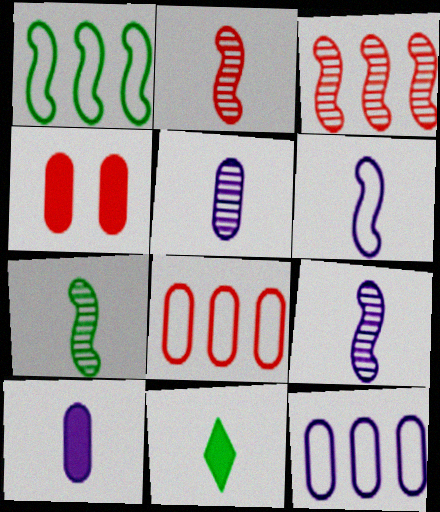[[2, 7, 9]]